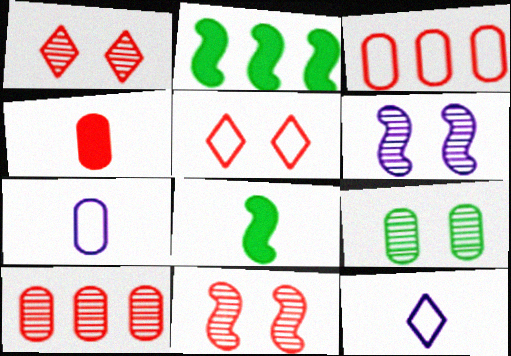[[1, 2, 7], 
[1, 6, 9]]